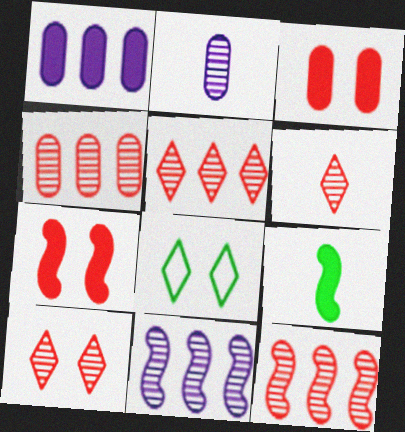[[4, 5, 12], 
[5, 6, 10]]